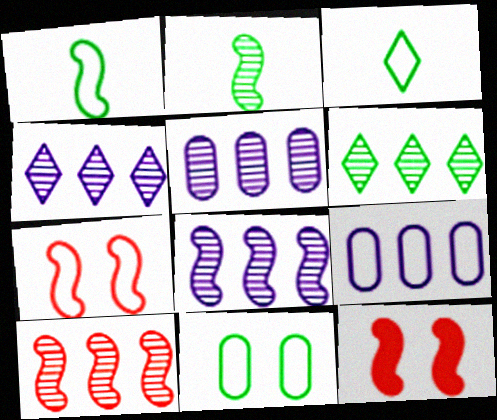[[1, 8, 12], 
[3, 5, 12], 
[3, 7, 9], 
[4, 5, 8], 
[5, 6, 10]]